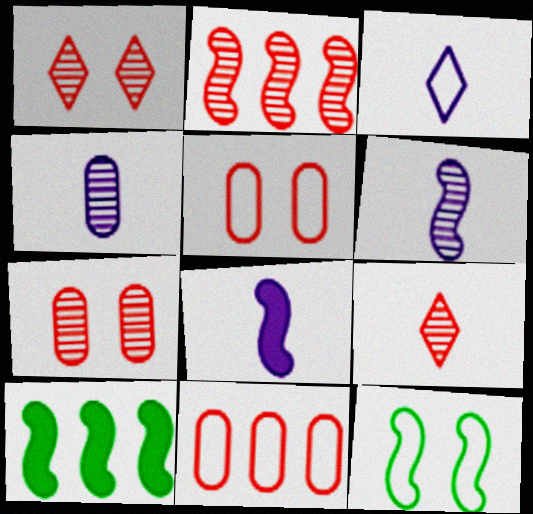[[2, 7, 9], 
[2, 8, 12], 
[3, 4, 8], 
[3, 7, 10], 
[3, 11, 12]]